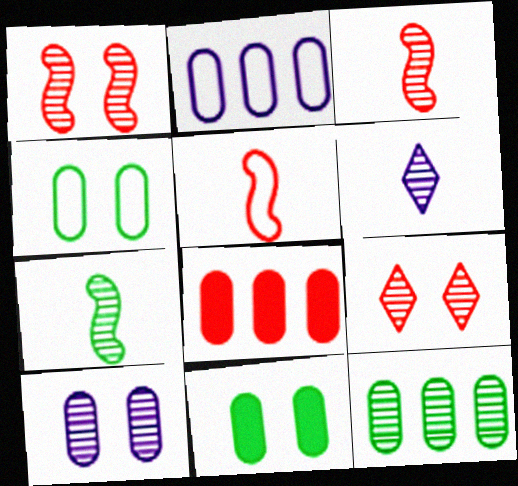[[1, 6, 12], 
[2, 8, 12], 
[5, 8, 9]]